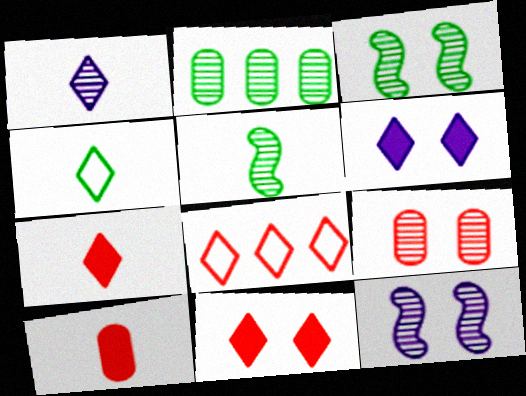[[1, 4, 7]]